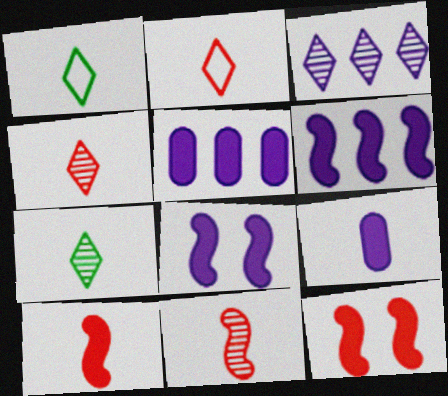[[1, 9, 11]]